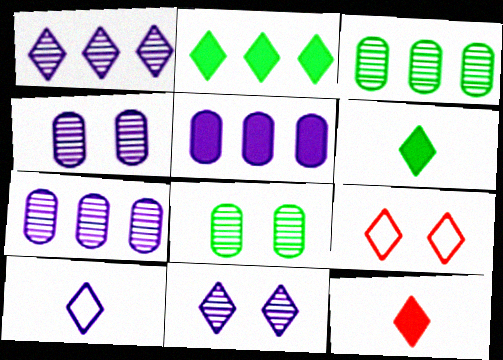[[1, 6, 9]]